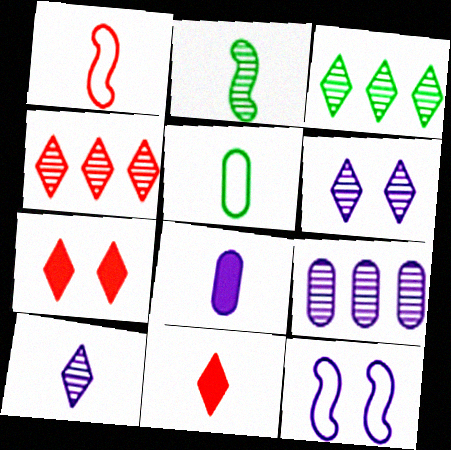[]